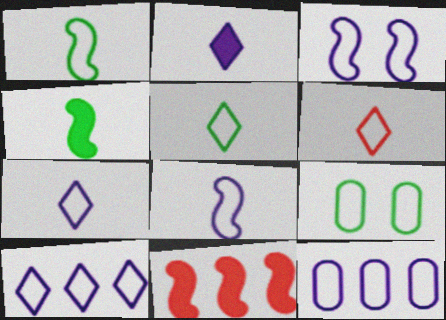[[3, 7, 12], 
[5, 6, 7]]